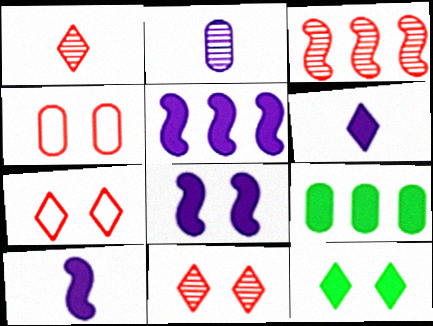[[2, 4, 9], 
[5, 8, 10]]